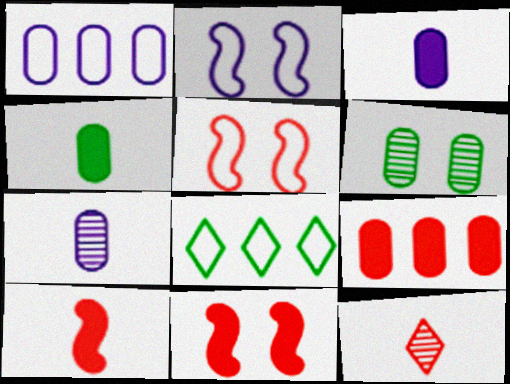[[5, 9, 12], 
[7, 8, 11]]